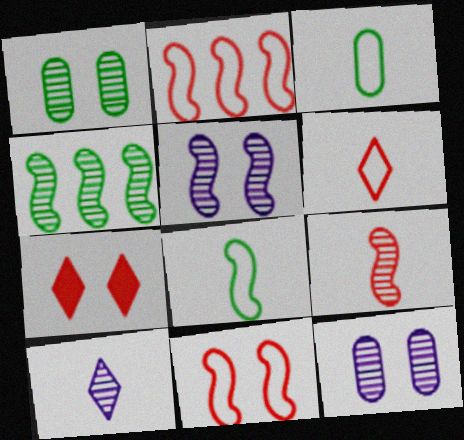[[4, 5, 9]]